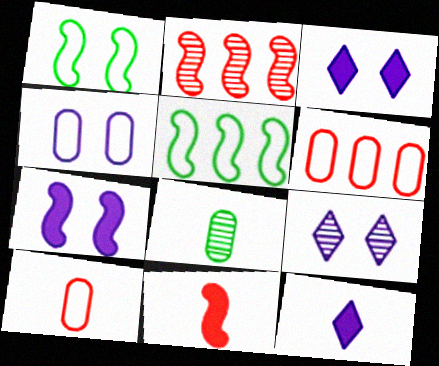[[2, 8, 9], 
[4, 7, 9]]